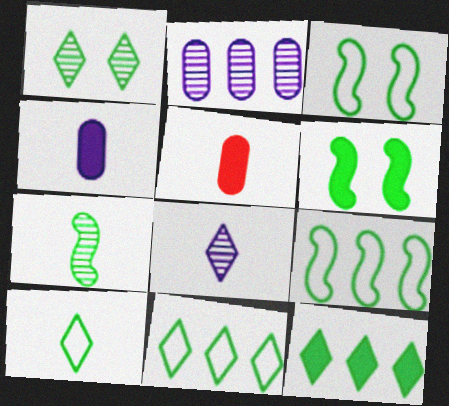[[1, 10, 12], 
[6, 7, 9]]